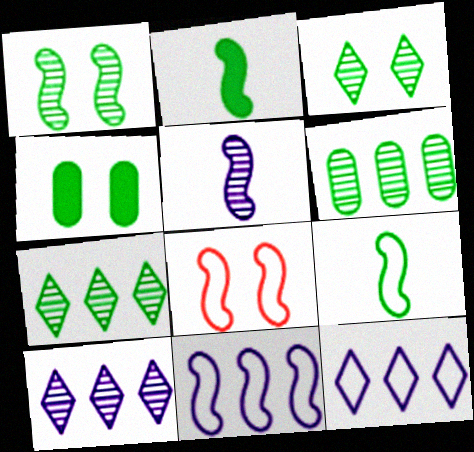[[4, 7, 9], 
[8, 9, 11]]